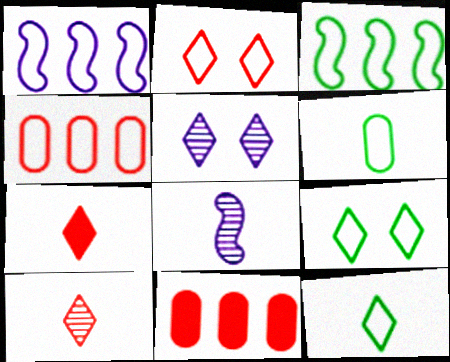[[1, 2, 6], 
[3, 6, 9], 
[6, 7, 8], 
[8, 9, 11]]